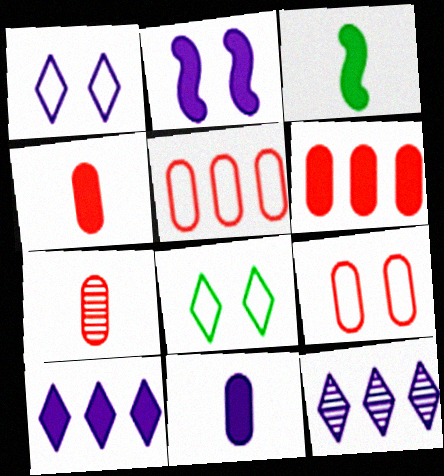[[2, 10, 11], 
[3, 9, 12], 
[6, 7, 9]]